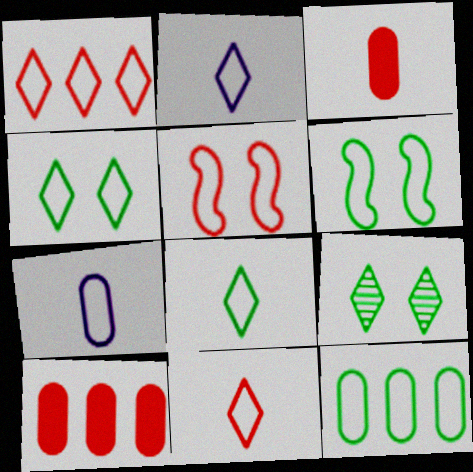[[1, 2, 4], 
[1, 6, 7], 
[2, 5, 12], 
[2, 8, 11], 
[6, 8, 12]]